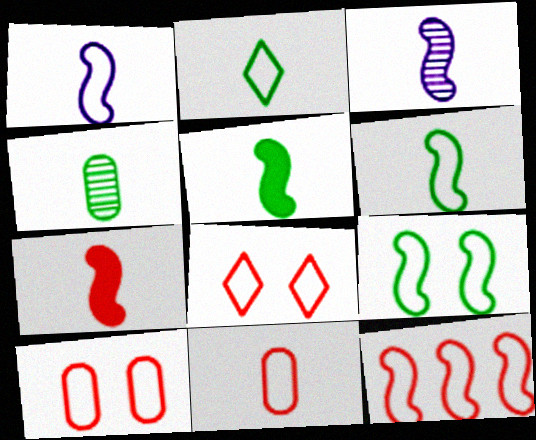[[1, 2, 11], 
[1, 9, 12], 
[2, 4, 5], 
[3, 6, 7], 
[8, 11, 12]]